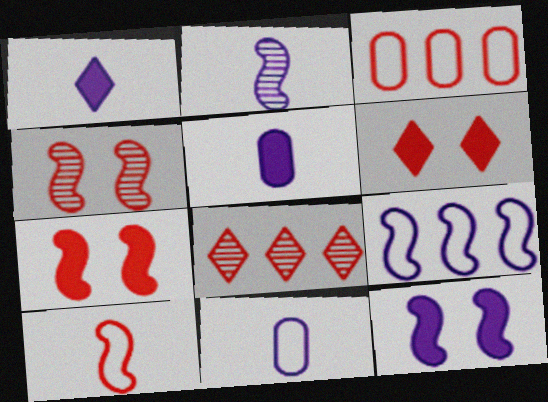[[1, 2, 11], 
[2, 9, 12]]